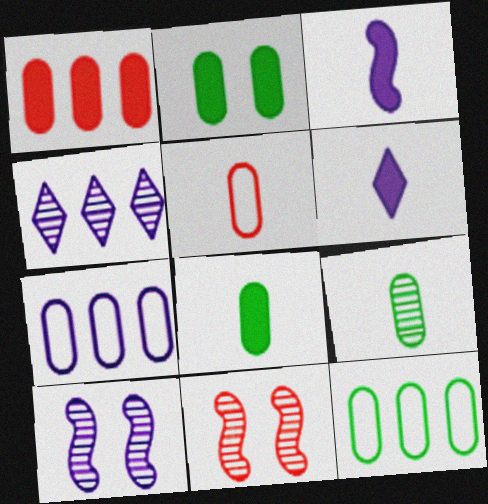[[2, 9, 12], 
[4, 9, 11], 
[6, 7, 10], 
[6, 11, 12]]